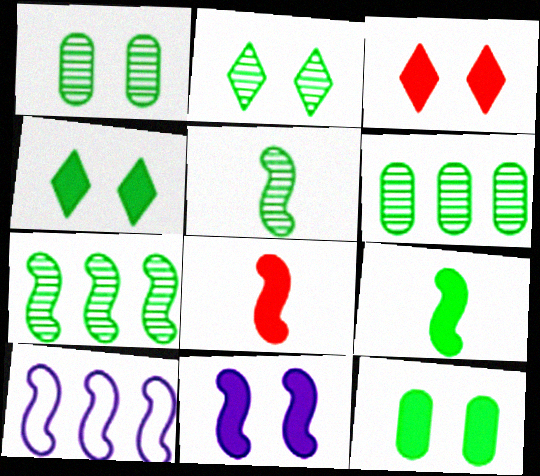[[2, 5, 6], 
[3, 11, 12]]